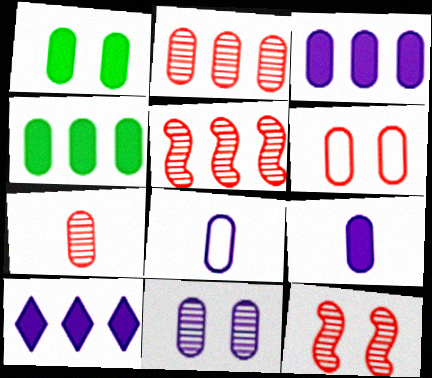[[1, 2, 8], 
[1, 6, 11], 
[3, 8, 11]]